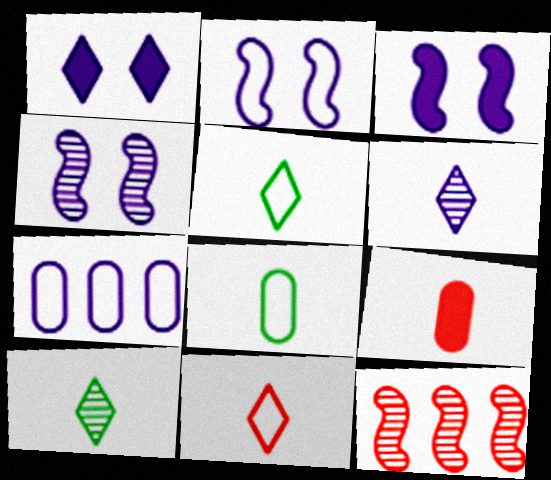[[1, 8, 12], 
[2, 3, 4], 
[3, 6, 7]]